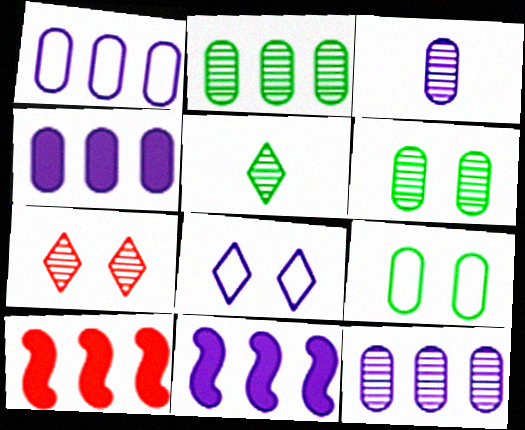[[1, 4, 12], 
[3, 8, 11]]